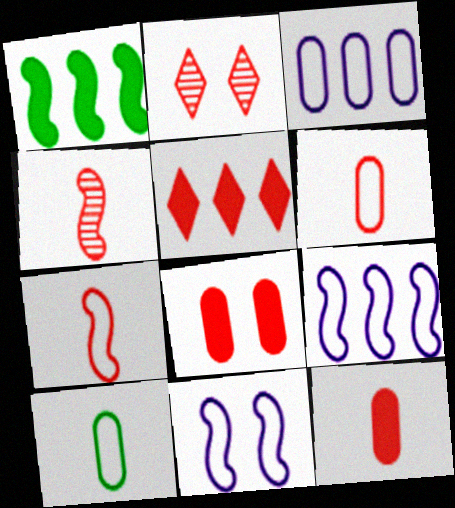[[1, 4, 11]]